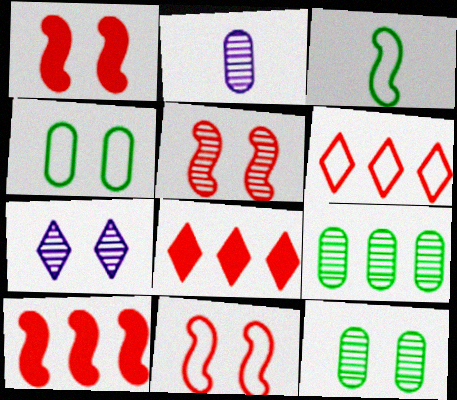[[1, 4, 7], 
[1, 5, 11], 
[5, 7, 12]]